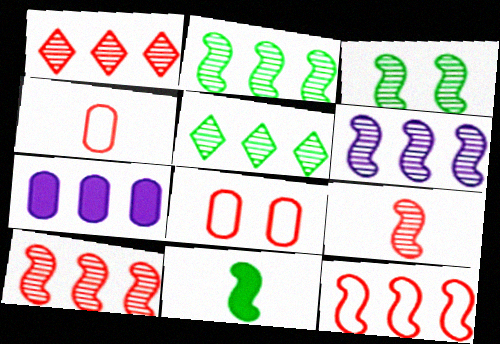[[2, 6, 10], 
[3, 6, 9], 
[5, 7, 12]]